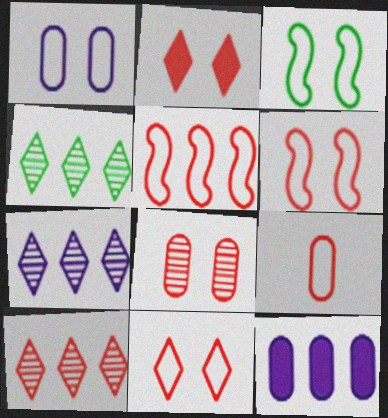[[1, 3, 11], 
[2, 6, 8], 
[4, 5, 12], 
[4, 7, 10], 
[5, 9, 11]]